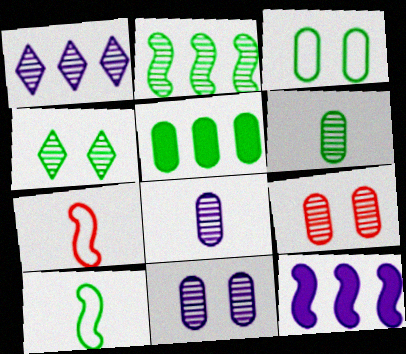[[2, 4, 6], 
[3, 5, 6], 
[4, 5, 10]]